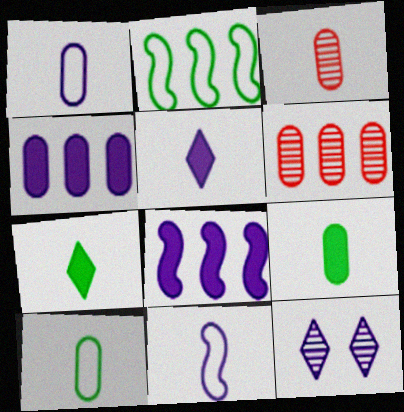[[1, 3, 9], 
[1, 8, 12], 
[3, 7, 11], 
[4, 11, 12]]